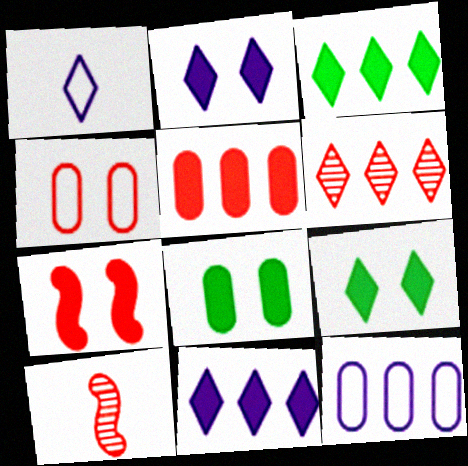[[1, 6, 9], 
[2, 7, 8], 
[9, 10, 12]]